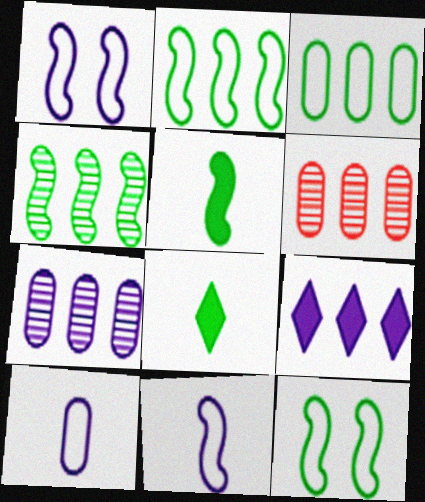[[1, 6, 8], 
[2, 6, 9], 
[4, 5, 12]]